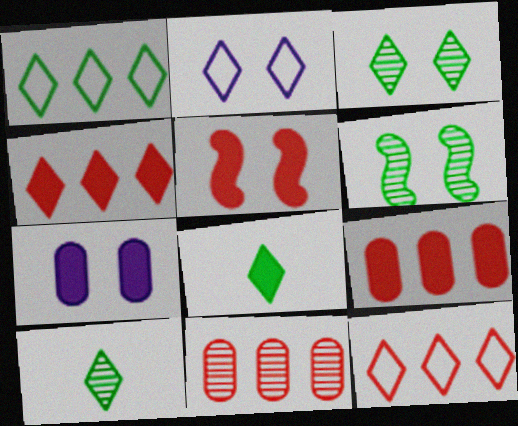[[1, 3, 8], 
[2, 4, 10]]